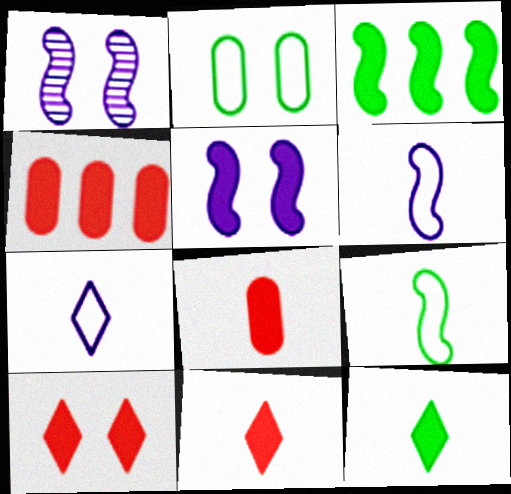[[1, 2, 10], 
[4, 5, 12]]